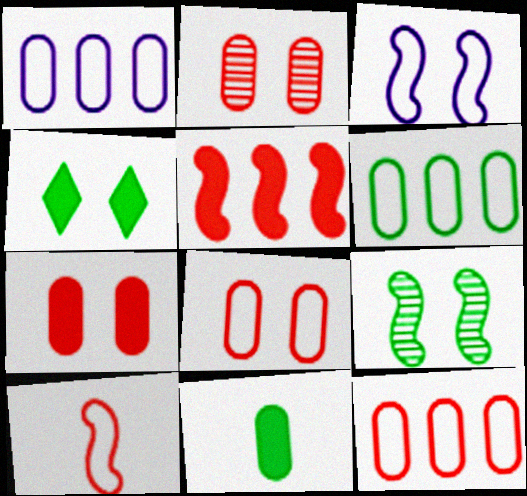[[1, 2, 11], 
[1, 6, 12], 
[2, 3, 4], 
[2, 7, 8]]